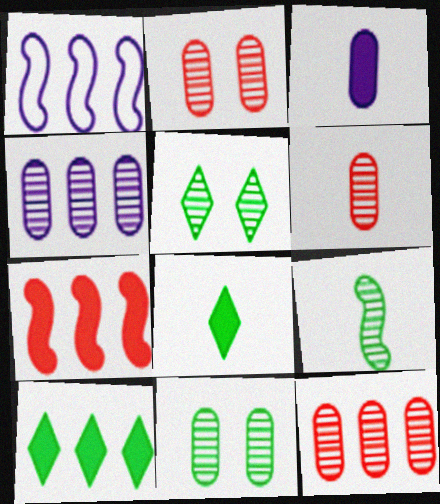[[1, 2, 8], 
[1, 10, 12], 
[2, 6, 12], 
[4, 6, 11]]